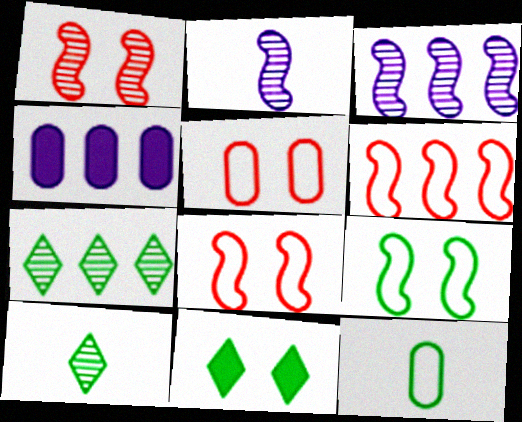[[4, 6, 7], 
[4, 8, 10]]